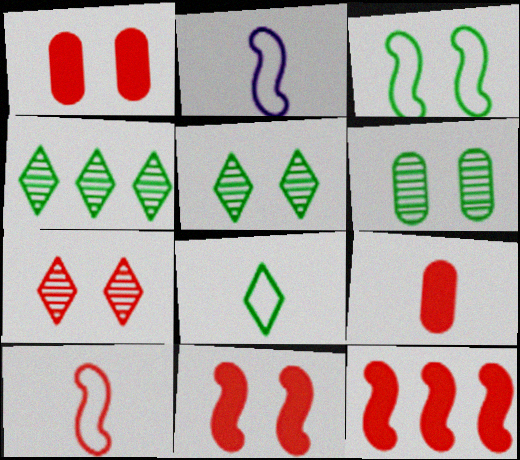[[1, 2, 4]]